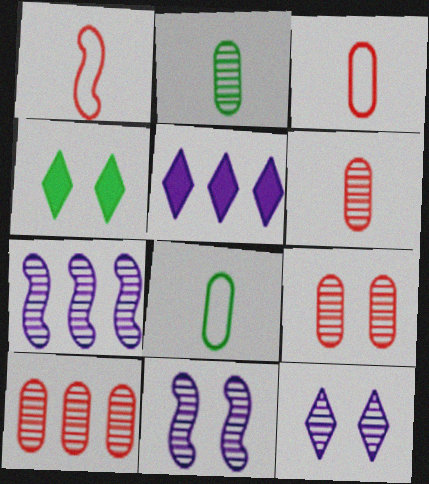[[3, 4, 7], 
[6, 9, 10]]